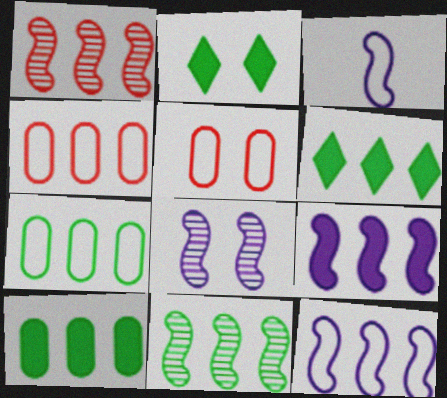[[2, 5, 8], 
[3, 8, 9], 
[6, 7, 11]]